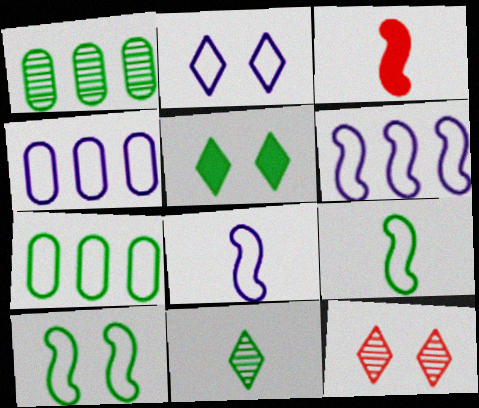[[1, 2, 3], 
[1, 5, 9], 
[2, 4, 8], 
[2, 5, 12]]